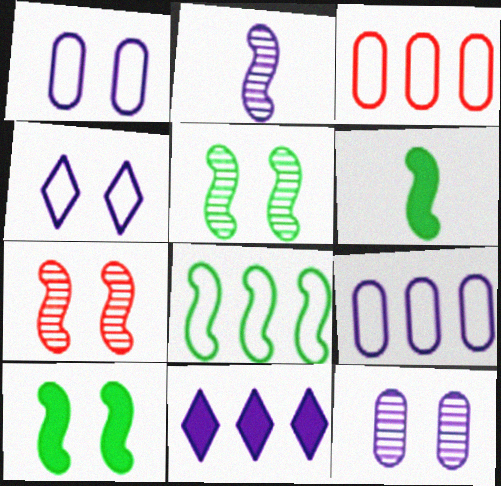[[1, 2, 11], 
[5, 6, 8]]